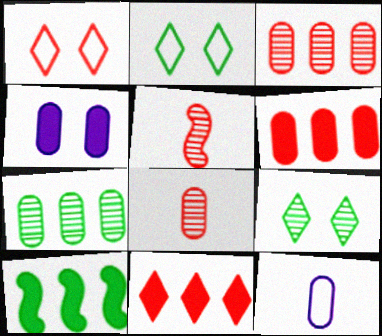[[1, 5, 6]]